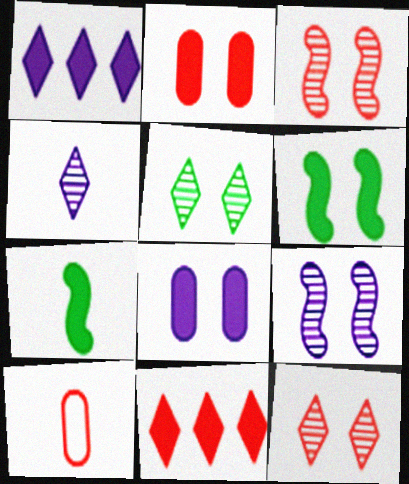[[1, 2, 7], 
[3, 10, 11], 
[4, 7, 10], 
[7, 8, 11]]